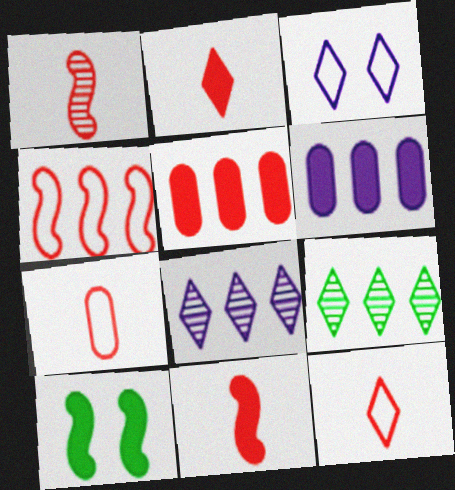[[1, 2, 7], 
[2, 3, 9], 
[2, 6, 10], 
[4, 6, 9], 
[7, 8, 10]]